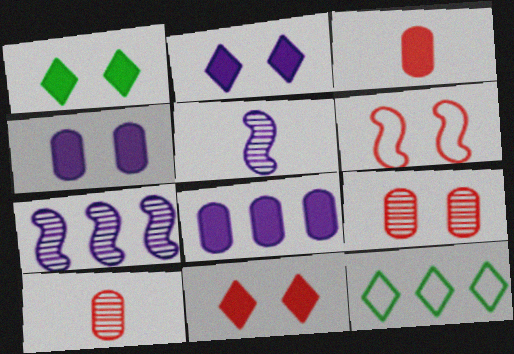[[1, 2, 11], 
[6, 9, 11]]